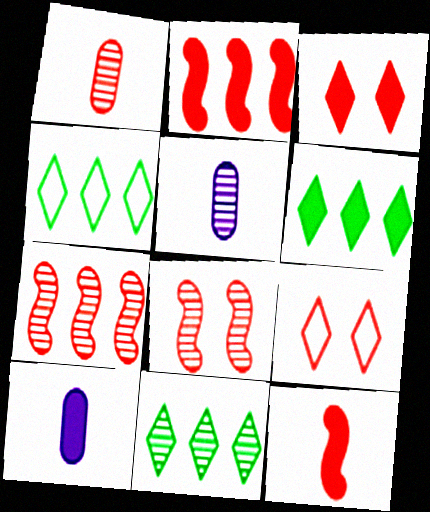[[1, 2, 9], 
[4, 6, 11], 
[4, 8, 10], 
[5, 8, 11]]